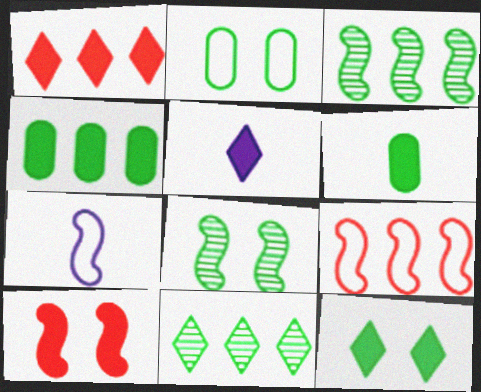[[1, 5, 12], 
[2, 8, 12], 
[3, 7, 10], 
[4, 5, 10]]